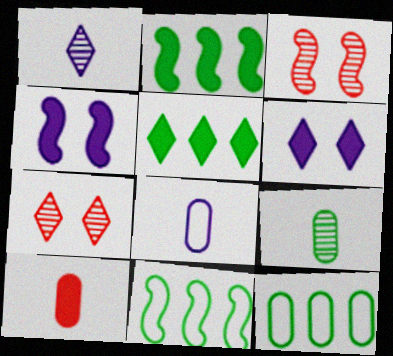[[2, 6, 10], 
[2, 7, 8], 
[3, 5, 8], 
[4, 5, 10], 
[8, 9, 10]]